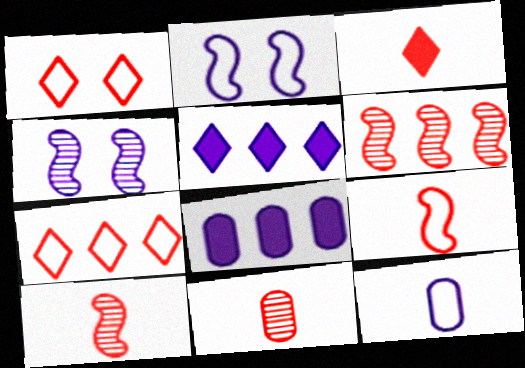[[3, 9, 11], 
[4, 5, 12]]